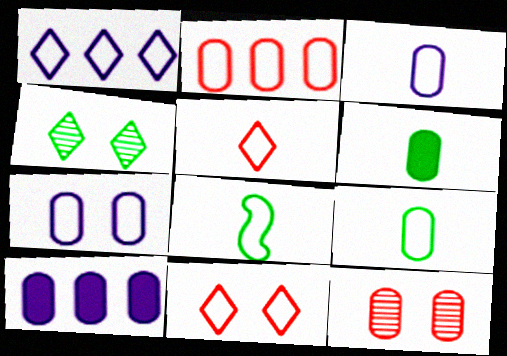[[2, 7, 9], 
[3, 5, 8], 
[9, 10, 12]]